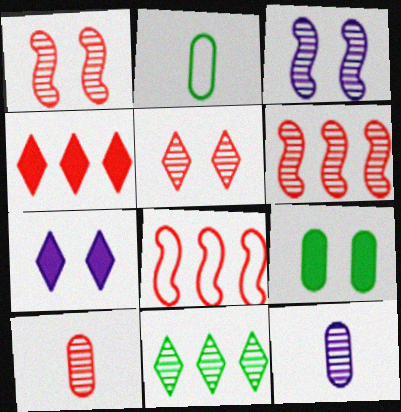[[1, 11, 12], 
[2, 3, 4], 
[2, 6, 7], 
[3, 10, 11], 
[5, 6, 10]]